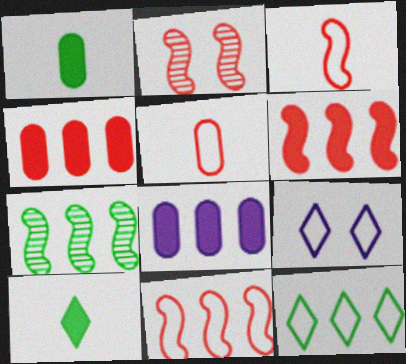[[2, 3, 6]]